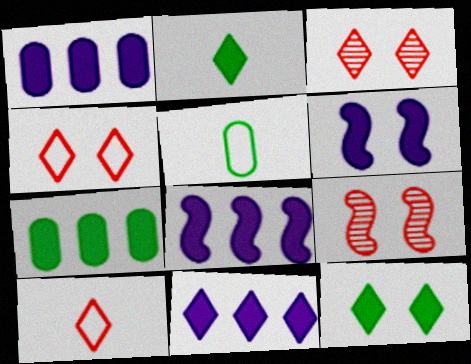[[1, 8, 11], 
[3, 5, 8], 
[5, 9, 11]]